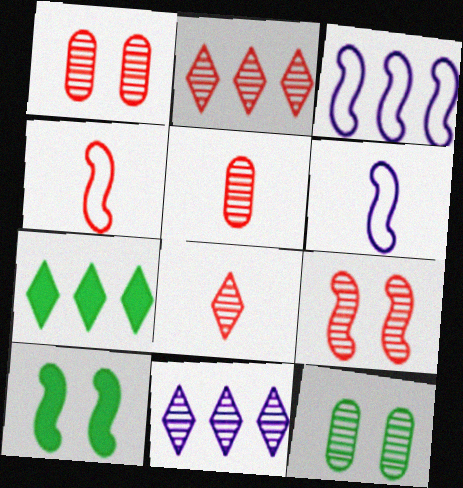[[1, 6, 7], 
[2, 5, 9]]